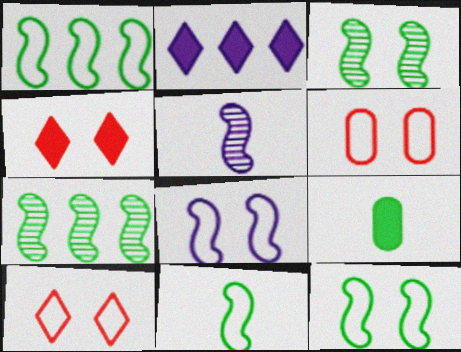[[1, 11, 12]]